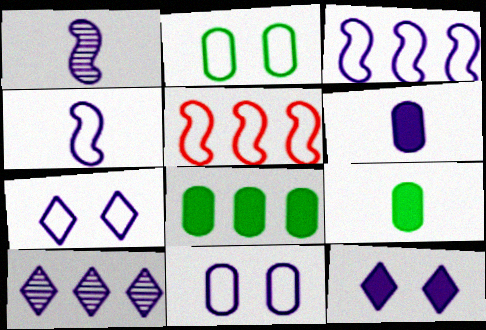[[5, 8, 10]]